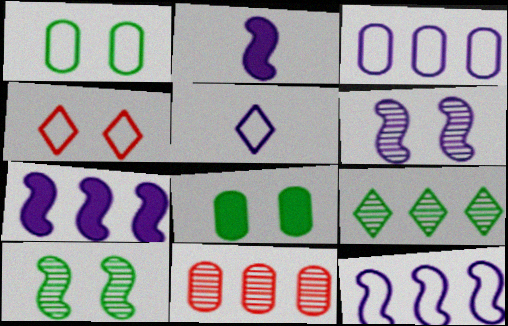[[2, 6, 12], 
[4, 6, 8]]